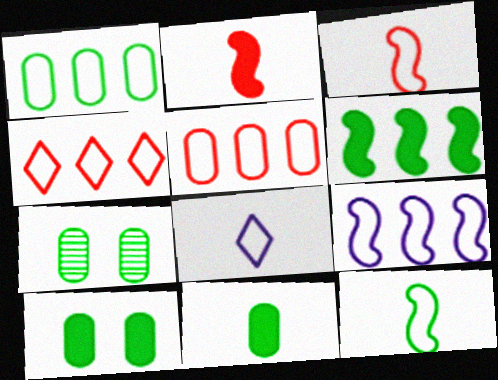[[1, 4, 9], 
[1, 7, 11]]